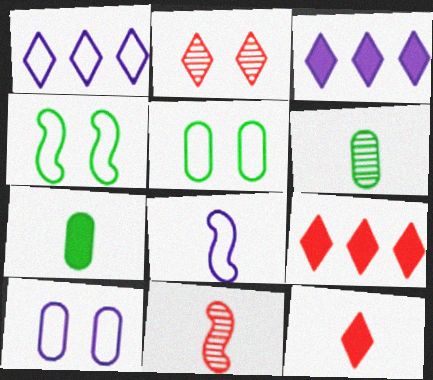[[1, 8, 10], 
[3, 5, 11], 
[6, 8, 12]]